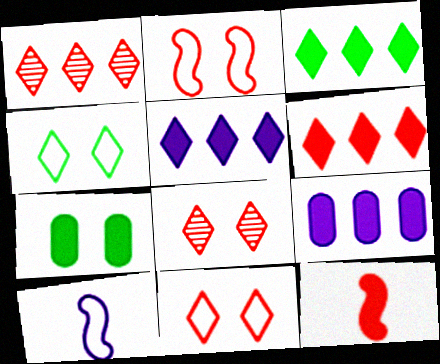[[1, 7, 10], 
[3, 5, 6], 
[5, 7, 12]]